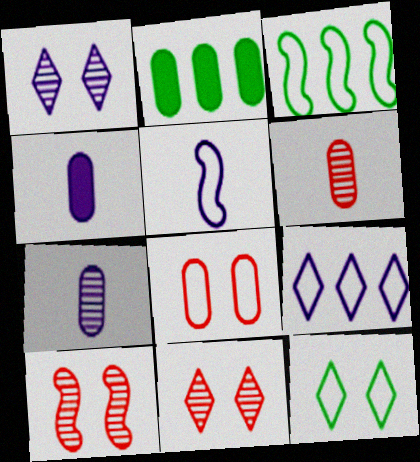[[2, 5, 11], 
[2, 7, 8], 
[3, 4, 11]]